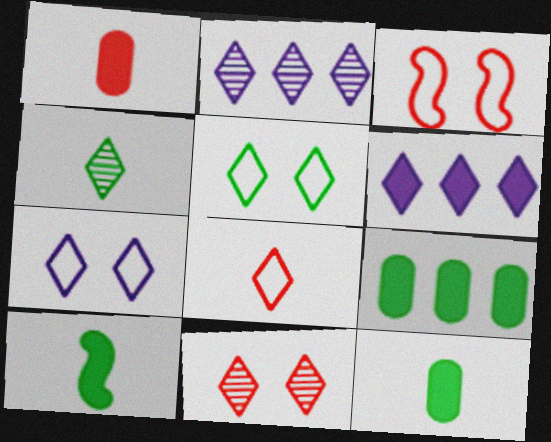[[2, 3, 12], 
[2, 4, 11]]